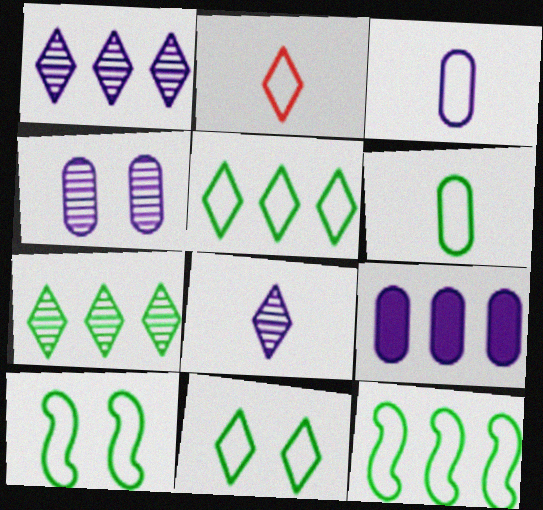[[3, 4, 9], 
[5, 6, 10], 
[6, 11, 12]]